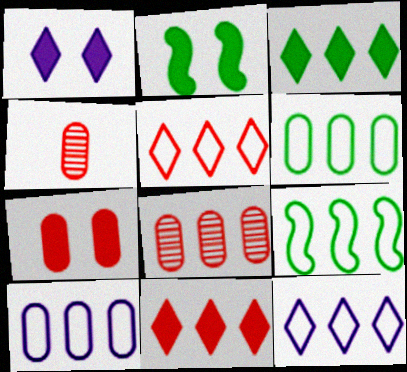[[1, 2, 7], 
[1, 4, 9], 
[2, 4, 12], 
[5, 9, 10]]